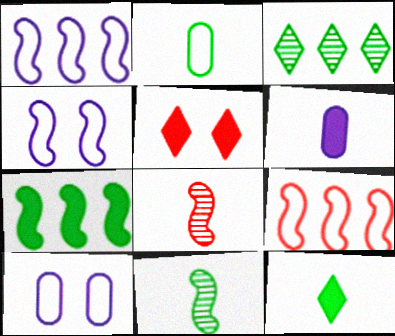[[2, 11, 12], 
[4, 7, 8], 
[5, 6, 7]]